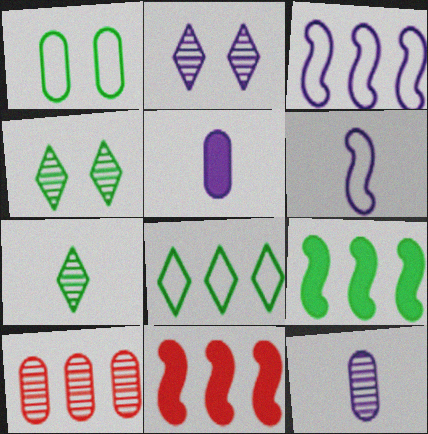[[1, 5, 10], 
[1, 7, 9], 
[2, 3, 5]]